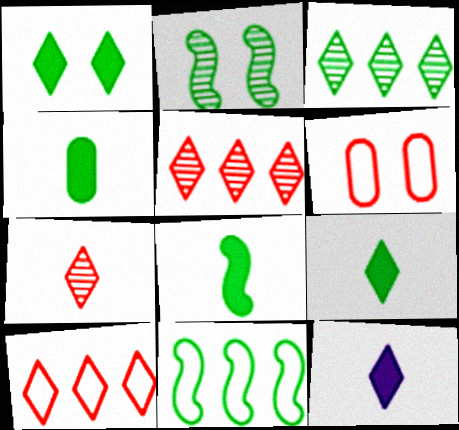[[2, 8, 11], 
[4, 8, 9]]